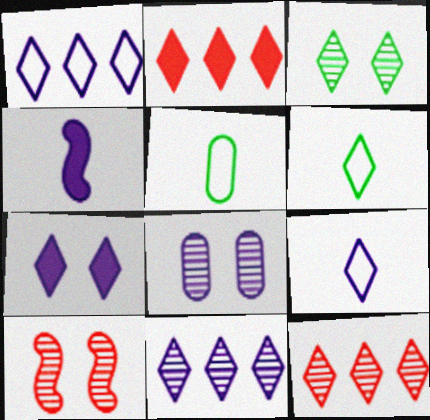[[1, 4, 8], 
[2, 3, 9], 
[3, 8, 10], 
[6, 7, 12], 
[7, 9, 11]]